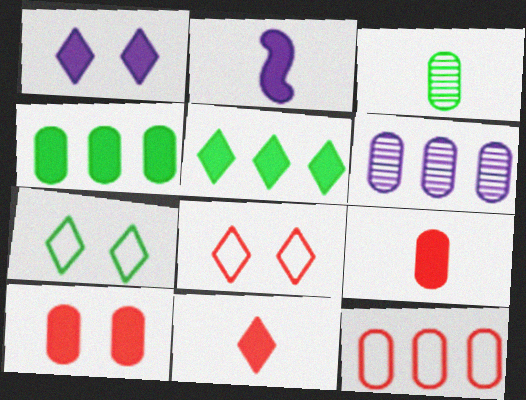[[1, 5, 11], 
[2, 5, 10], 
[4, 6, 12]]